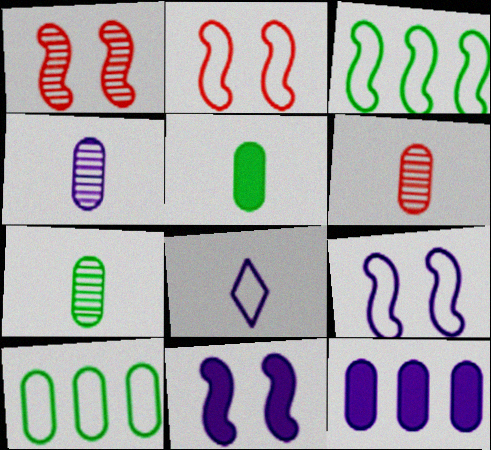[[2, 8, 10], 
[4, 6, 7]]